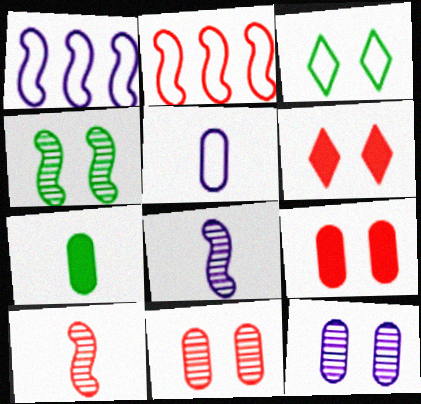[[2, 3, 5]]